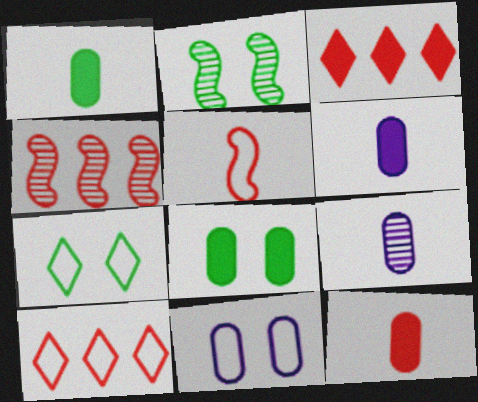[[1, 6, 12], 
[2, 6, 10], 
[2, 7, 8], 
[4, 6, 7]]